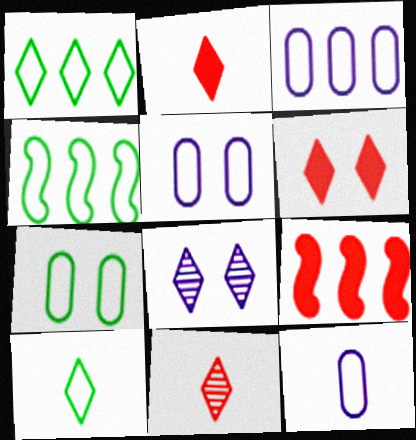[[1, 2, 8], 
[3, 5, 12], 
[4, 7, 10]]